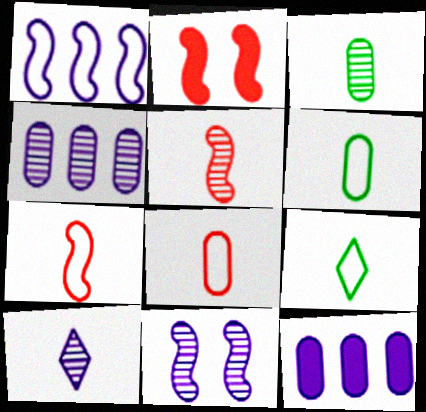[[2, 4, 9], 
[3, 5, 10], 
[4, 10, 11]]